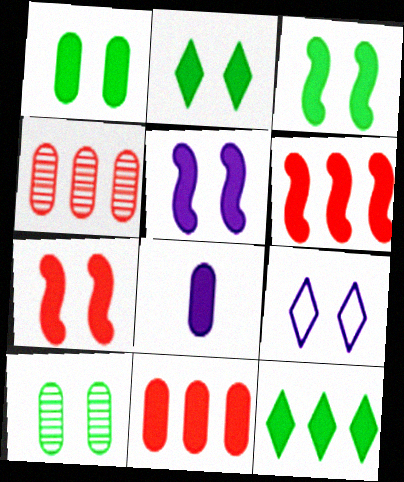[[1, 2, 3], 
[1, 8, 11], 
[2, 6, 8], 
[3, 5, 7], 
[7, 8, 12], 
[7, 9, 10]]